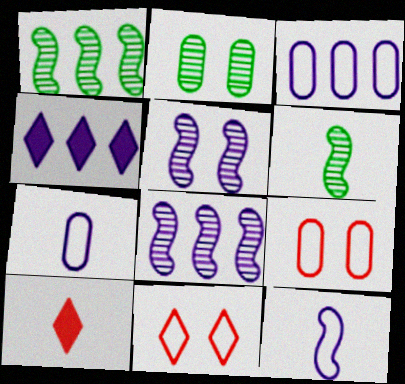[[3, 4, 8], 
[4, 5, 7], 
[4, 6, 9], 
[6, 7, 10]]